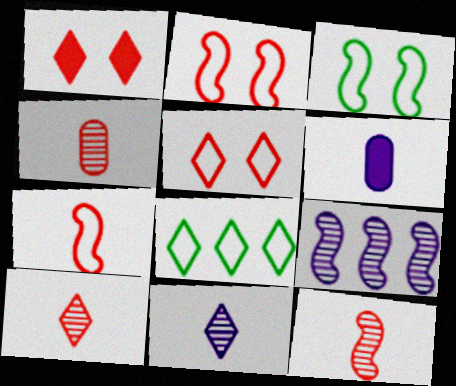[[1, 8, 11], 
[4, 10, 12]]